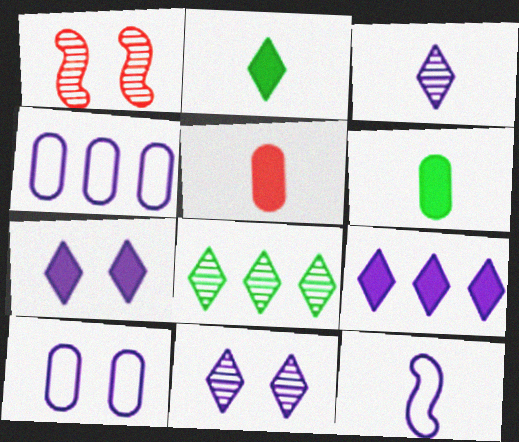[[1, 2, 4]]